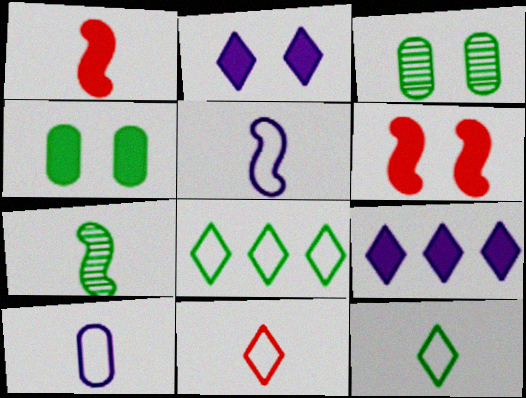[[1, 4, 9], 
[1, 5, 7], 
[2, 4, 6], 
[4, 7, 8]]